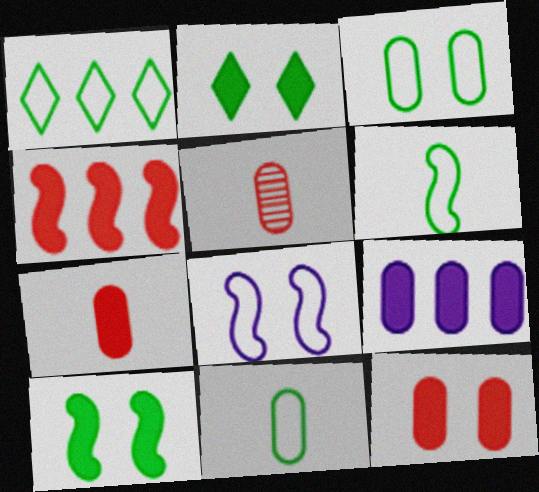[[1, 3, 6], 
[3, 5, 9]]